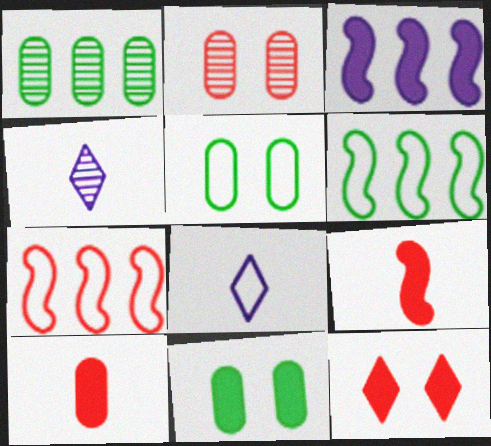[[4, 7, 11], 
[5, 7, 8]]